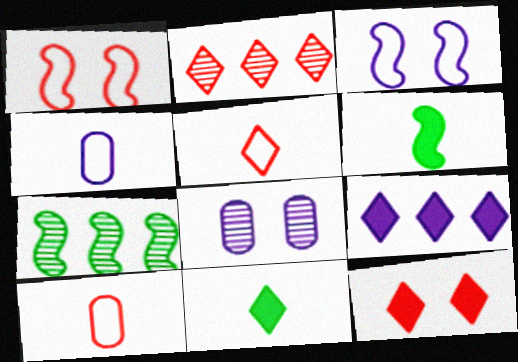[[2, 5, 12], 
[4, 7, 12], 
[9, 11, 12]]